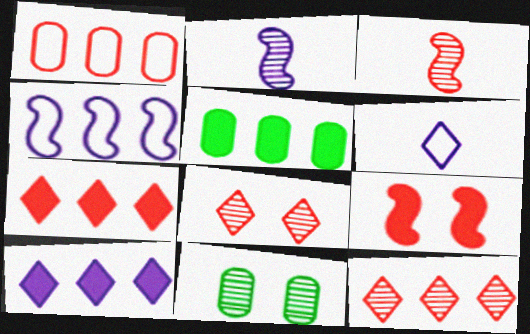[[2, 11, 12], 
[4, 5, 12]]